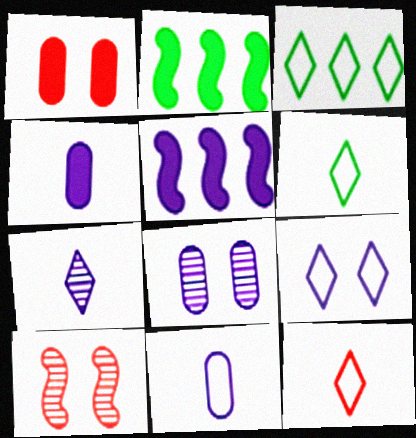[[2, 8, 12], 
[3, 4, 10], 
[3, 9, 12]]